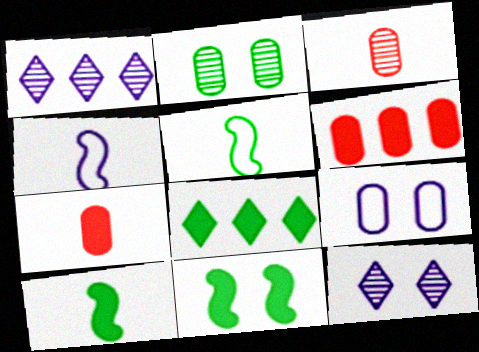[[2, 5, 8], 
[5, 6, 12]]